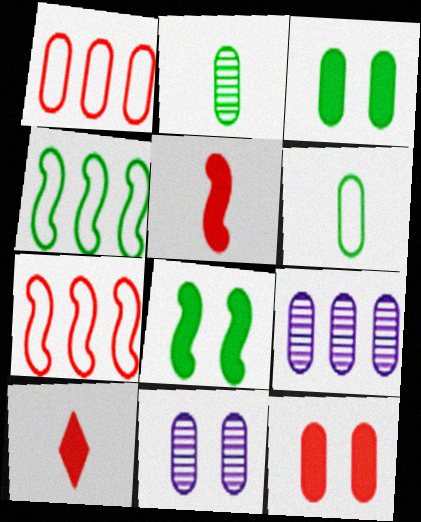[[4, 10, 11], 
[6, 9, 12]]